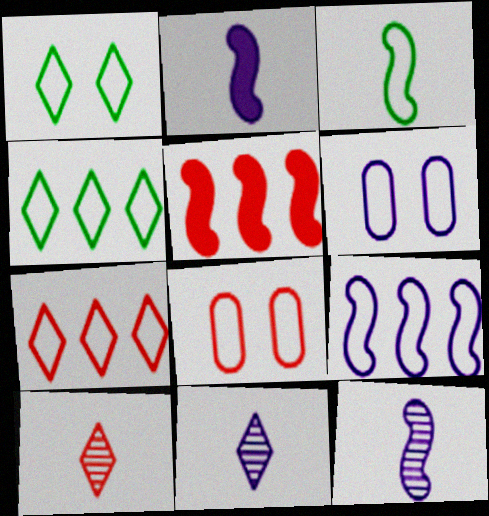[[3, 6, 7], 
[5, 8, 10]]